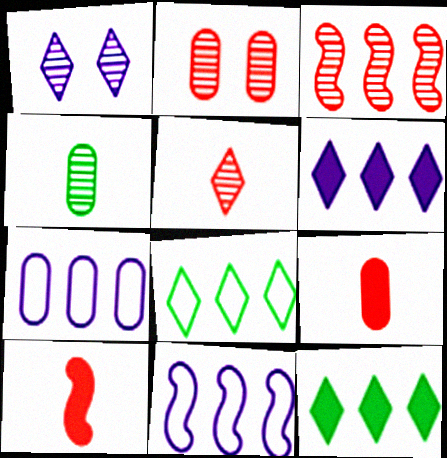[[1, 3, 4], 
[2, 3, 5], 
[3, 7, 12]]